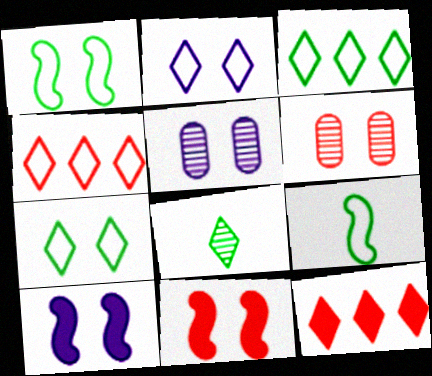[[2, 5, 10], 
[2, 8, 12], 
[5, 7, 11], 
[5, 9, 12], 
[6, 7, 10]]